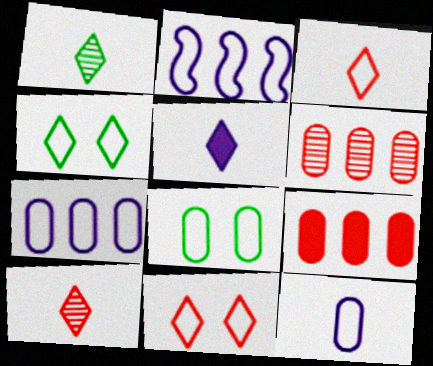[[1, 3, 5], 
[2, 3, 8]]